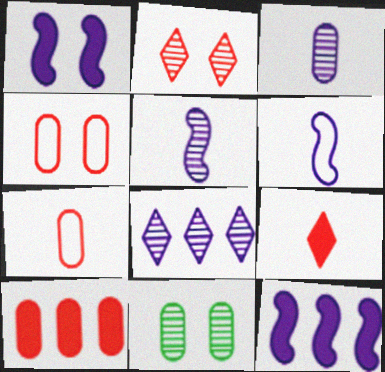[]